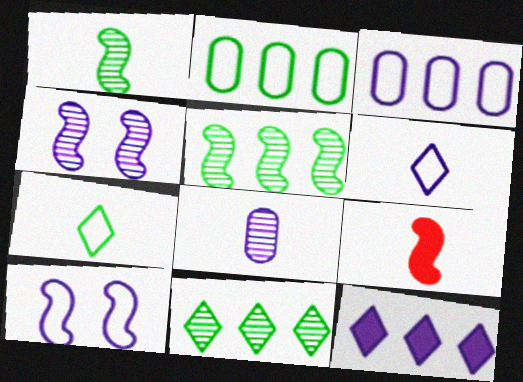[[3, 6, 10], 
[5, 9, 10], 
[7, 8, 9], 
[8, 10, 12]]